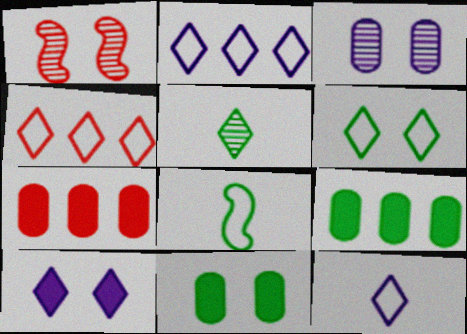[[1, 9, 12], 
[4, 5, 10], 
[4, 6, 12]]